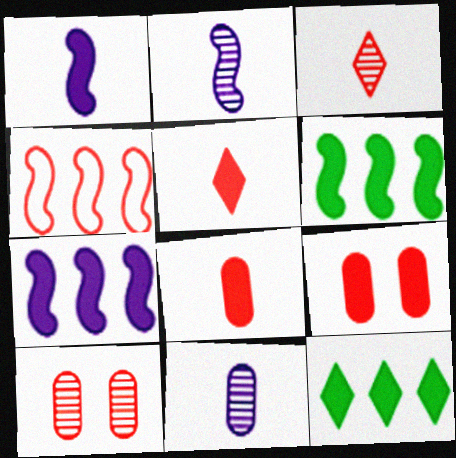[[1, 9, 12], 
[3, 4, 9], 
[4, 5, 10]]